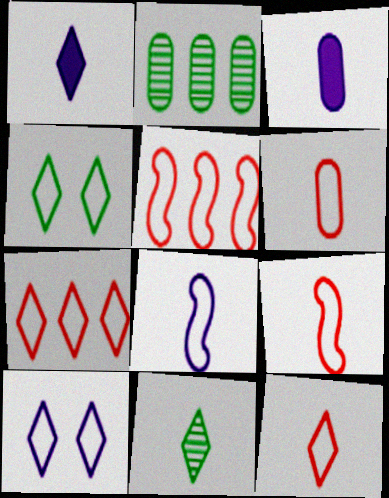[[1, 11, 12], 
[3, 9, 11], 
[6, 9, 12]]